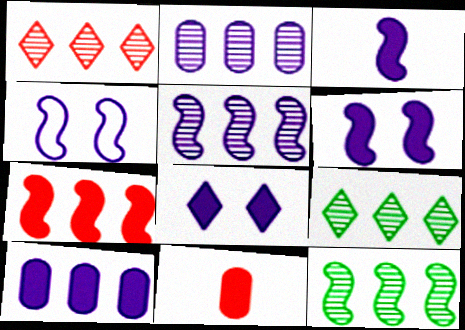[[1, 2, 12], 
[3, 4, 5], 
[3, 8, 10], 
[4, 9, 11]]